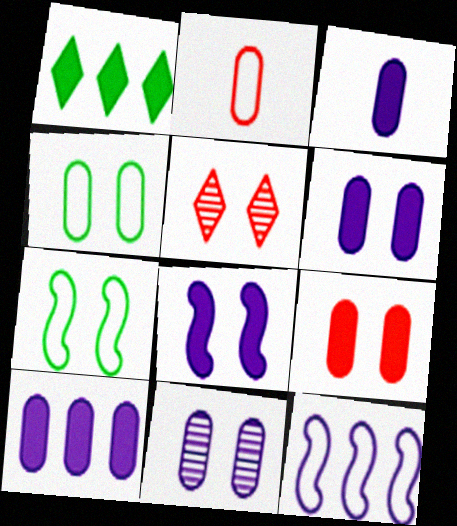[[3, 6, 10], 
[4, 5, 8], 
[4, 9, 11], 
[5, 6, 7]]